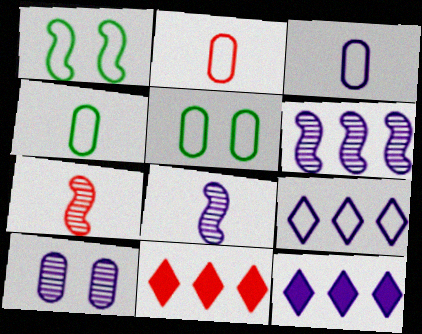[[1, 2, 9], 
[2, 3, 4], 
[5, 7, 12], 
[5, 8, 11]]